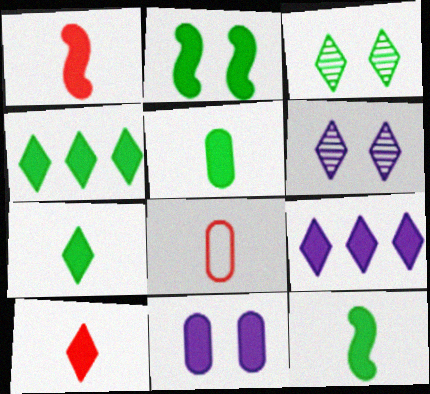[[1, 4, 11], 
[2, 4, 5], 
[5, 7, 12]]